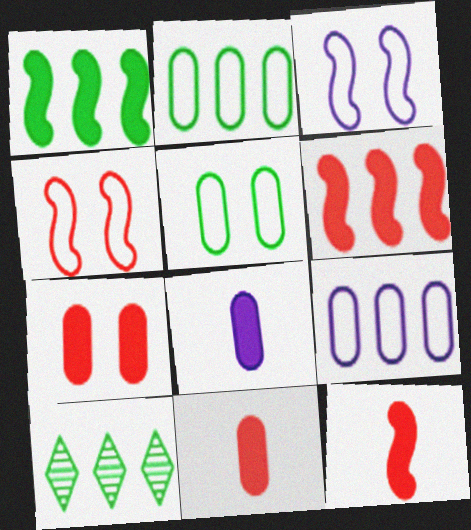[[1, 2, 10], 
[3, 10, 11], 
[4, 8, 10], 
[6, 9, 10]]